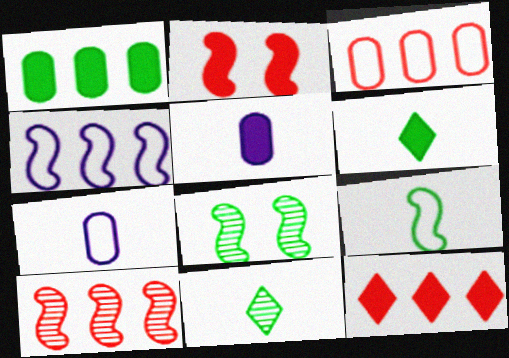[[3, 10, 12], 
[7, 8, 12]]